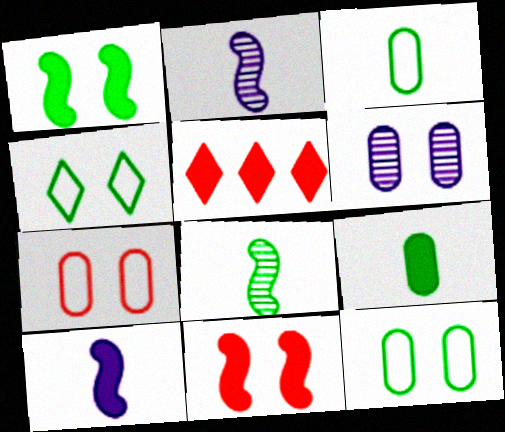[[2, 5, 12], 
[4, 6, 11]]